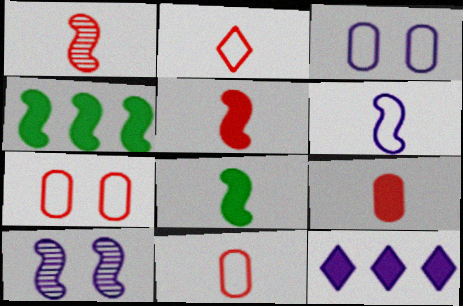[[1, 2, 9], 
[1, 6, 8]]